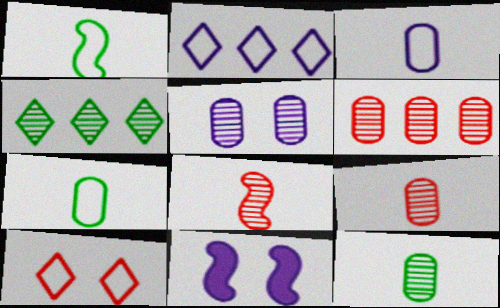[[4, 5, 8], 
[5, 6, 12]]